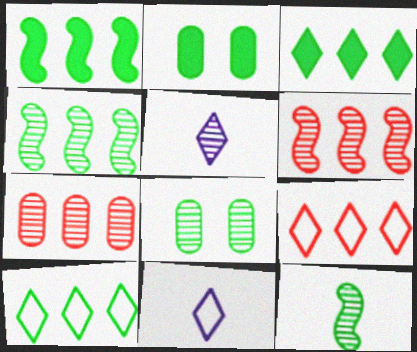[[2, 6, 11], 
[2, 10, 12], 
[5, 6, 8]]